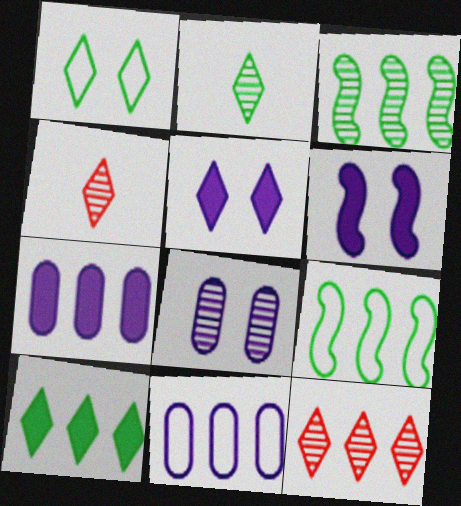[[1, 2, 10], 
[3, 4, 8], 
[7, 9, 12]]